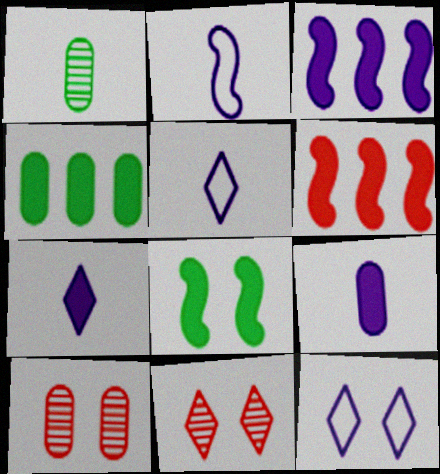[[1, 6, 12], 
[2, 4, 11], 
[8, 10, 12]]